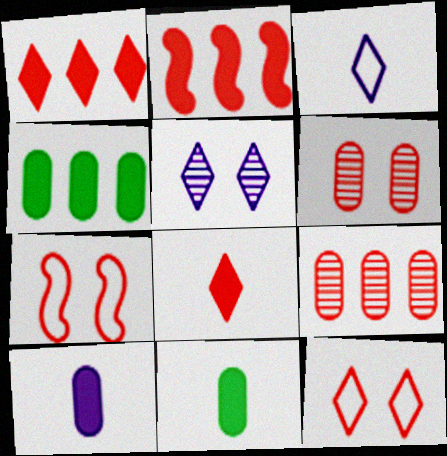[[7, 8, 9]]